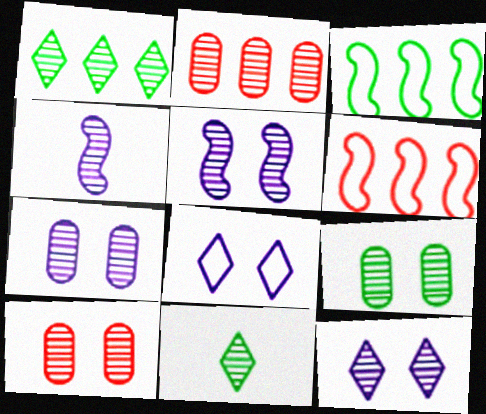[[1, 4, 10], 
[2, 5, 11], 
[5, 7, 12], 
[7, 9, 10]]